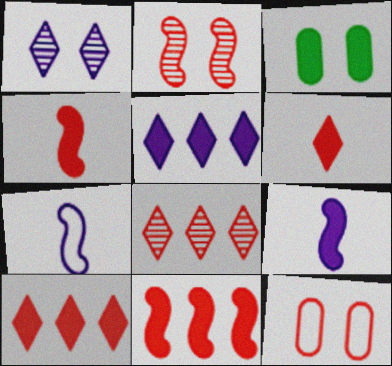[[3, 4, 5], 
[3, 7, 8], 
[3, 9, 10], 
[4, 8, 12]]